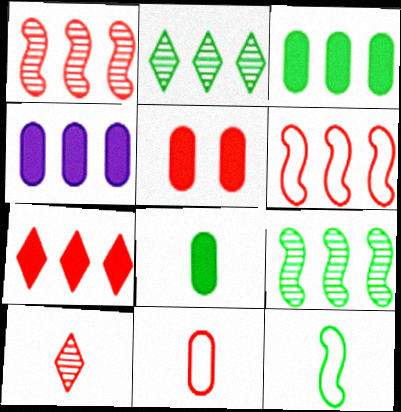[[2, 4, 6], 
[4, 5, 8], 
[5, 6, 10]]